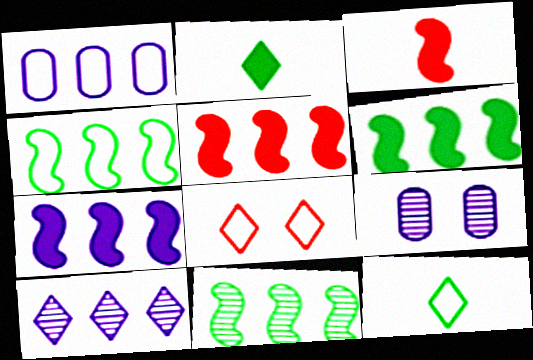[[1, 7, 10], 
[2, 8, 10], 
[4, 6, 11], 
[5, 6, 7], 
[5, 9, 12]]